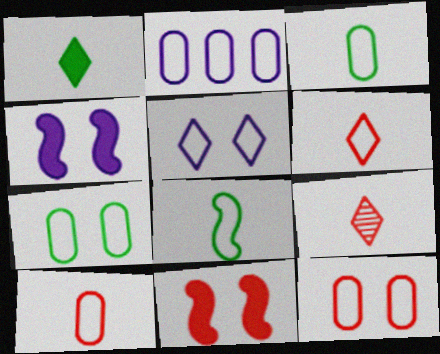[[2, 3, 12], 
[2, 7, 10]]